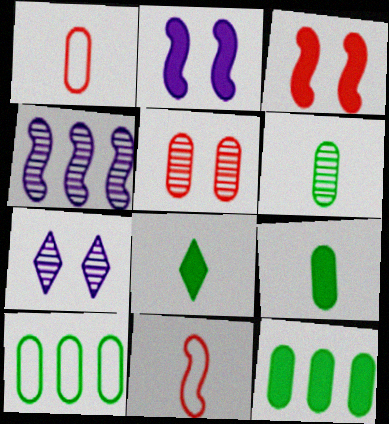[[7, 11, 12]]